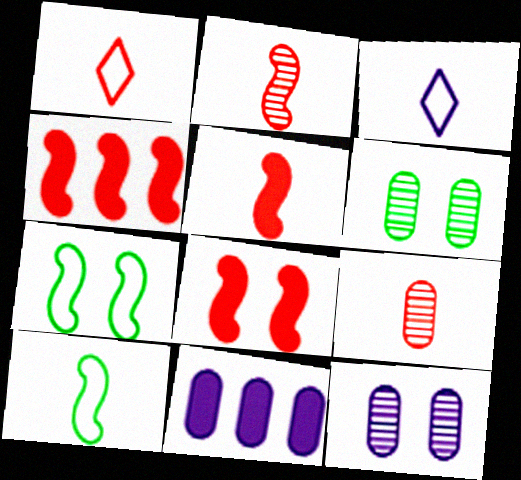[[1, 5, 9], 
[3, 4, 6], 
[4, 5, 8]]